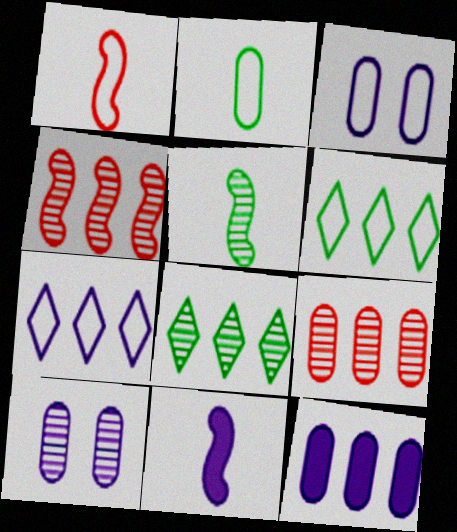[[1, 3, 6], 
[1, 5, 11], 
[4, 6, 12], 
[7, 10, 11]]